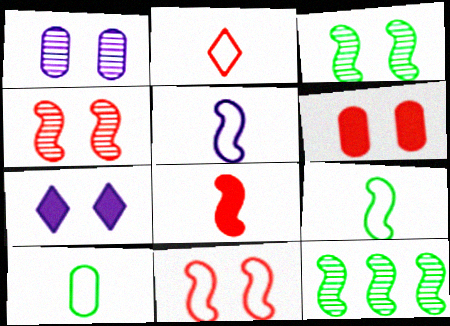[[2, 5, 10]]